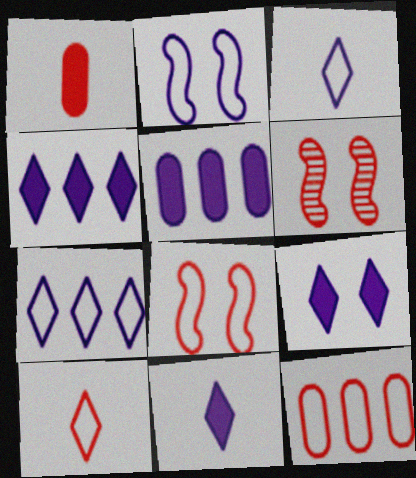[[4, 9, 11], 
[8, 10, 12]]